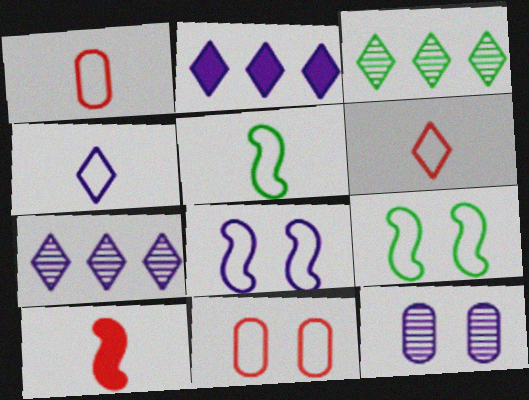[[1, 4, 5]]